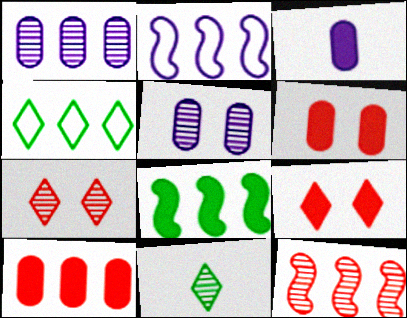[[2, 6, 11], 
[2, 8, 12], 
[3, 8, 9], 
[5, 11, 12]]